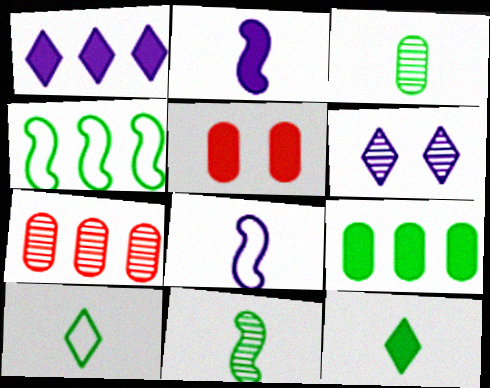[[1, 4, 7], 
[6, 7, 11]]